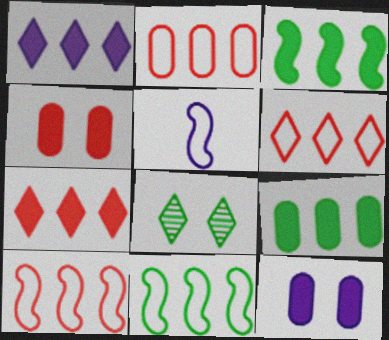[[2, 6, 10]]